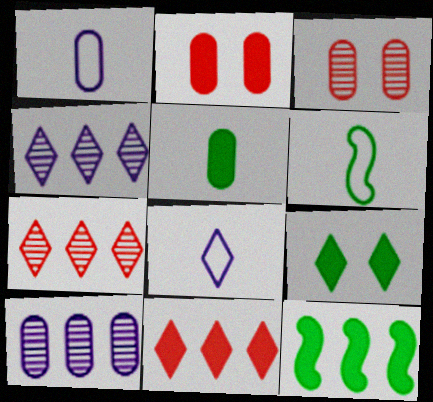[[2, 4, 6], 
[3, 8, 12], 
[5, 9, 12], 
[7, 8, 9]]